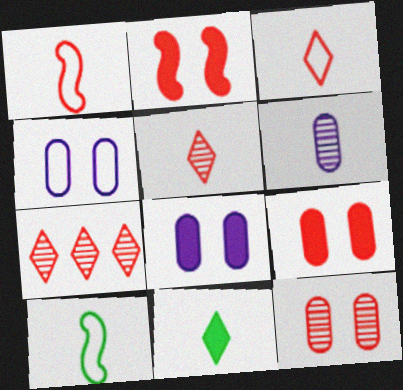[[1, 6, 11], 
[1, 7, 9], 
[7, 8, 10]]